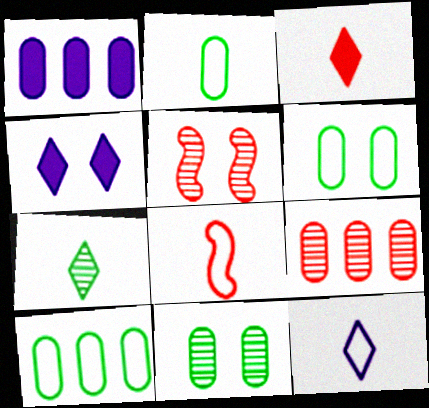[[1, 9, 10], 
[2, 6, 10], 
[2, 8, 12], 
[3, 7, 12], 
[4, 5, 6]]